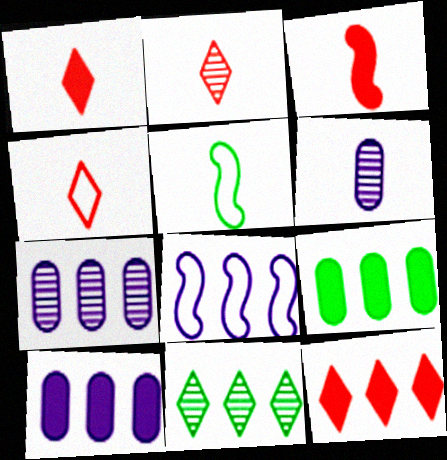[[1, 2, 4], 
[1, 5, 6]]